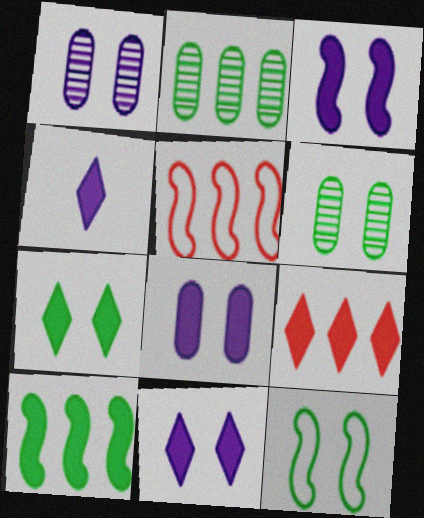[[3, 8, 11], 
[4, 5, 6], 
[4, 7, 9], 
[6, 7, 12]]